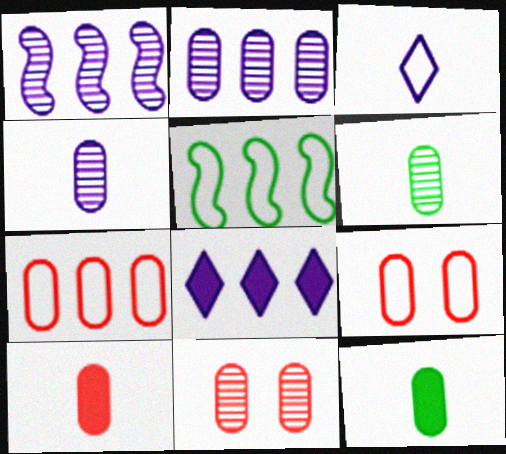[[2, 6, 11], 
[2, 9, 12], 
[3, 5, 9], 
[7, 10, 11]]